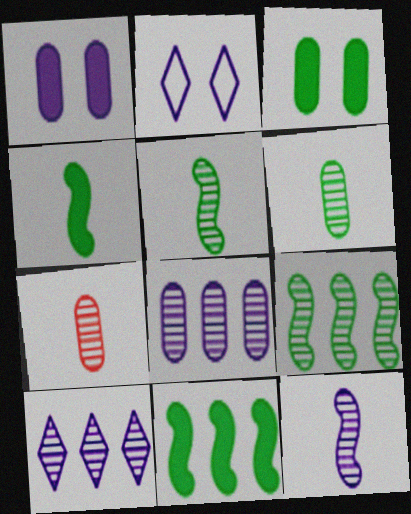[[2, 7, 11]]